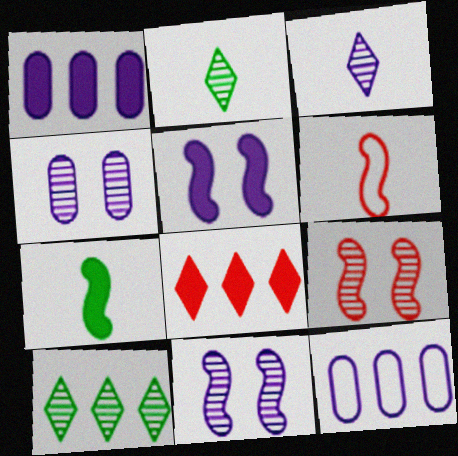[[3, 5, 12]]